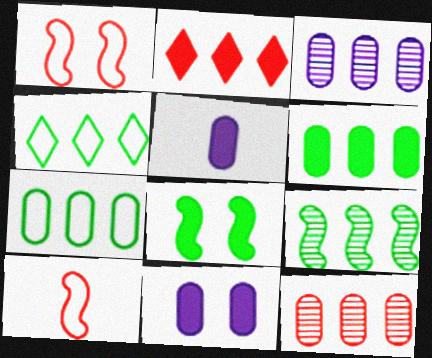[[2, 5, 8], 
[4, 6, 9]]